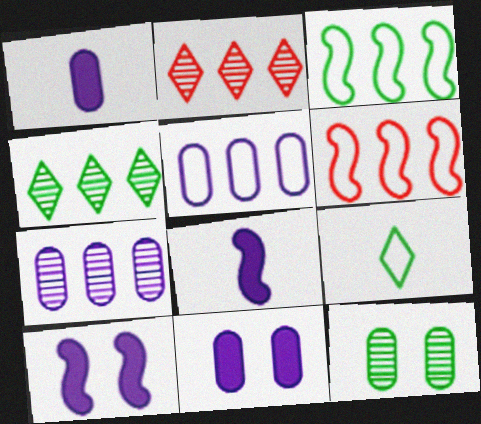[]